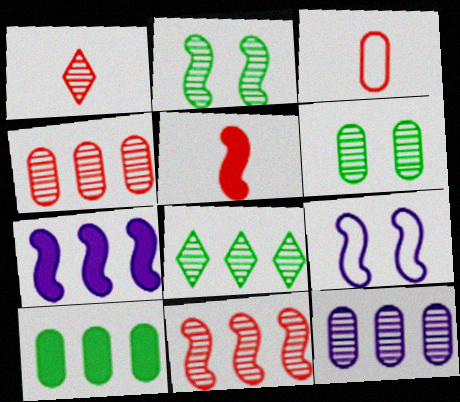[[1, 2, 12], 
[1, 3, 5], 
[1, 9, 10], 
[8, 11, 12]]